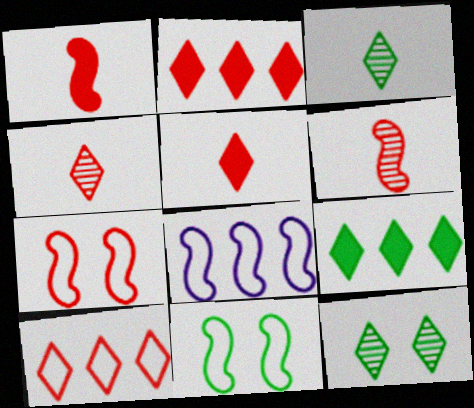[]